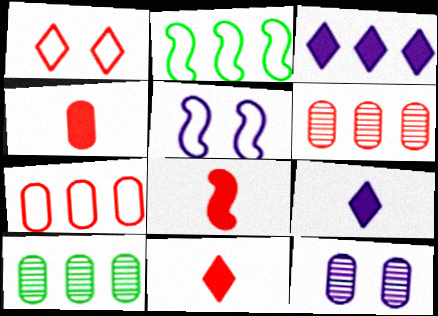[[1, 6, 8], 
[2, 3, 6], 
[2, 11, 12], 
[4, 8, 11], 
[5, 10, 11]]